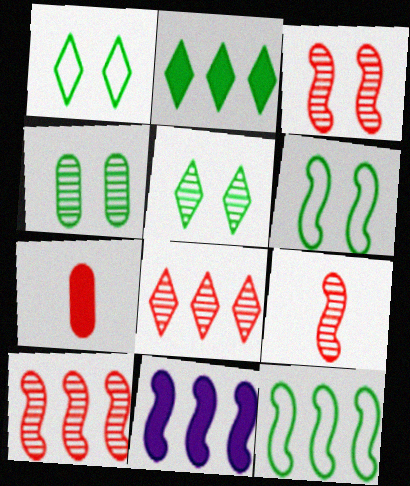[[3, 9, 10], 
[6, 9, 11], 
[10, 11, 12]]